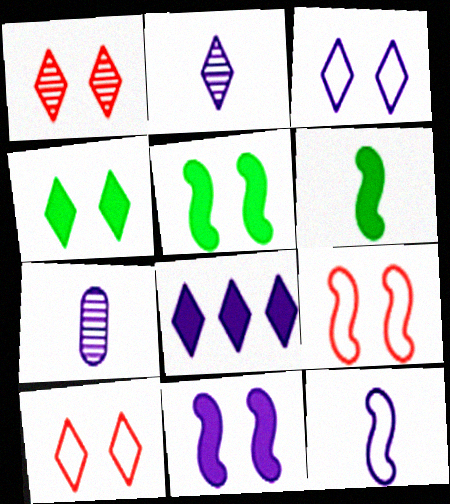[[1, 3, 4], 
[2, 3, 8]]